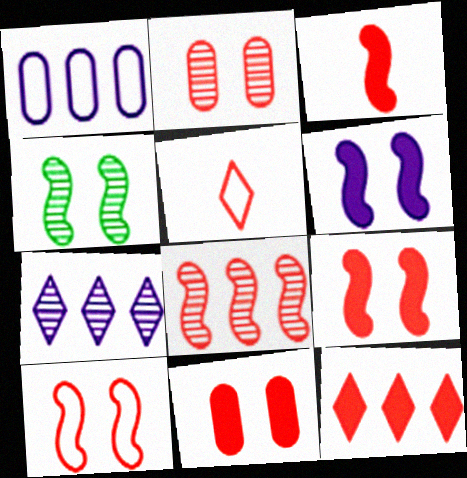[[3, 8, 10], 
[3, 11, 12], 
[4, 6, 10], 
[5, 8, 11]]